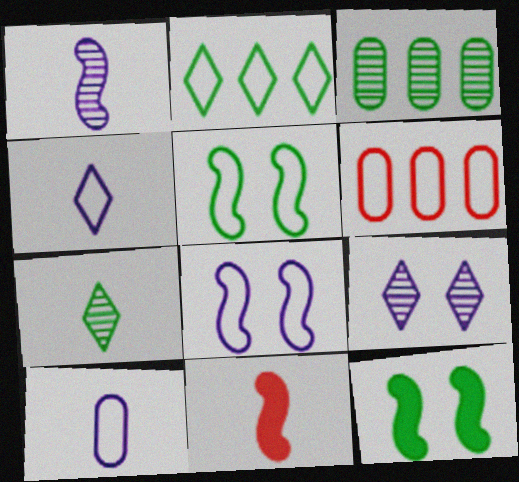[[4, 5, 6], 
[7, 10, 11]]